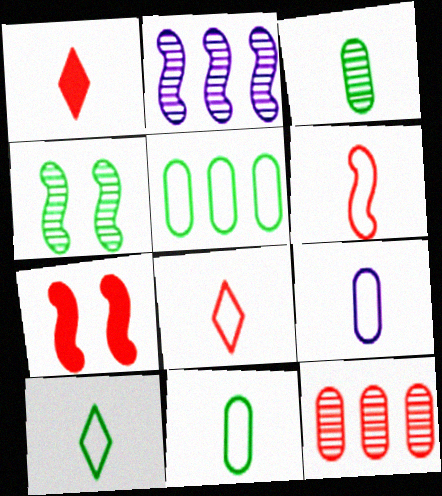[[6, 9, 10], 
[7, 8, 12]]